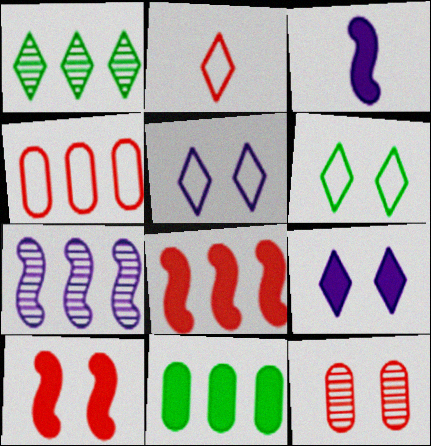[[1, 2, 9], 
[2, 8, 12]]